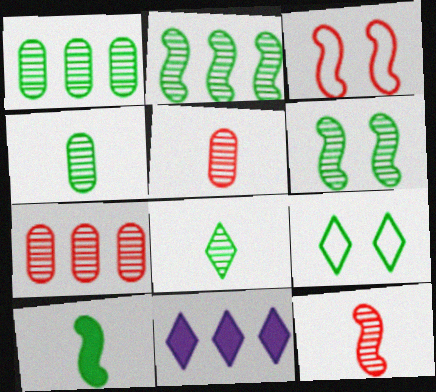[[1, 6, 8], 
[1, 9, 10], 
[3, 4, 11]]